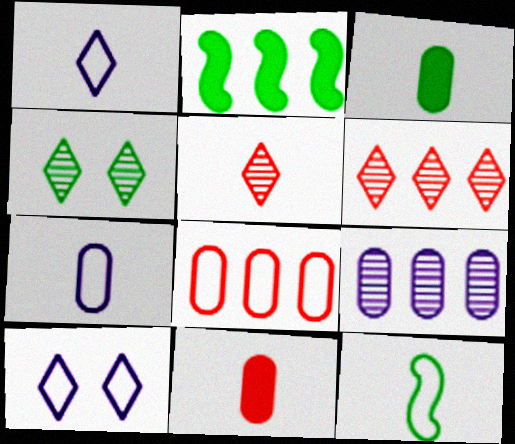[[8, 10, 12]]